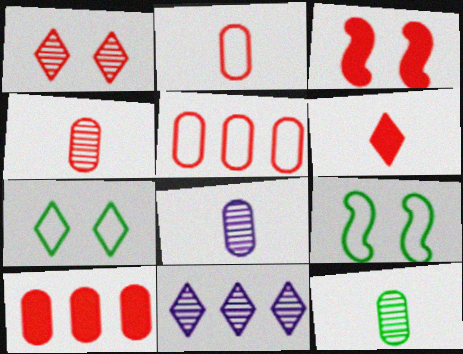[[3, 6, 10], 
[4, 8, 12], 
[6, 7, 11]]